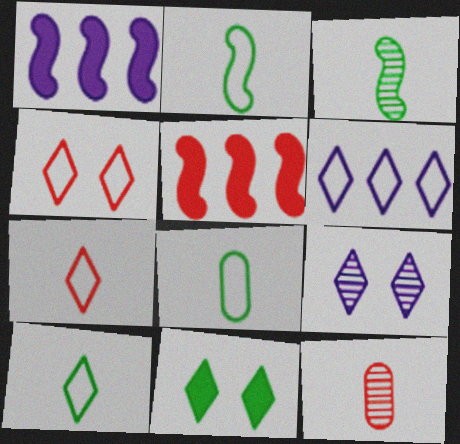[[2, 8, 10], 
[4, 5, 12], 
[4, 6, 10], 
[4, 9, 11], 
[5, 8, 9]]